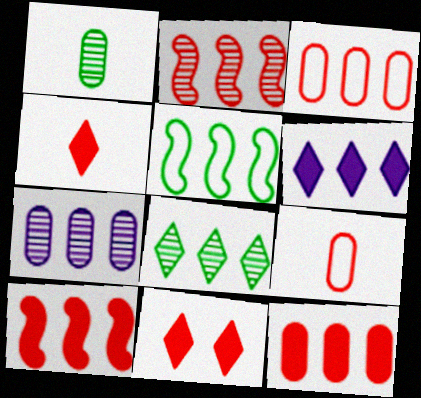[[2, 7, 8], 
[2, 9, 11]]